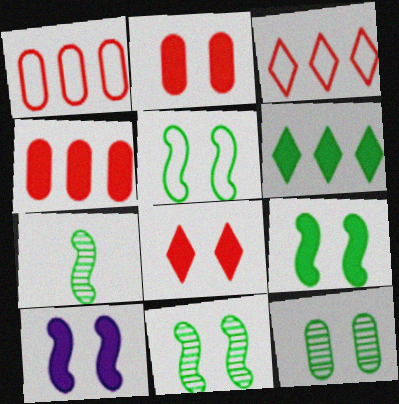[[5, 9, 11]]